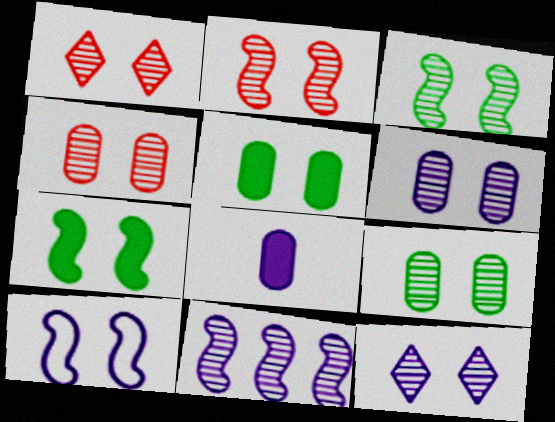[[1, 2, 4], 
[1, 3, 6], 
[1, 5, 10], 
[2, 7, 10], 
[2, 9, 12], 
[3, 4, 12], 
[4, 6, 9]]